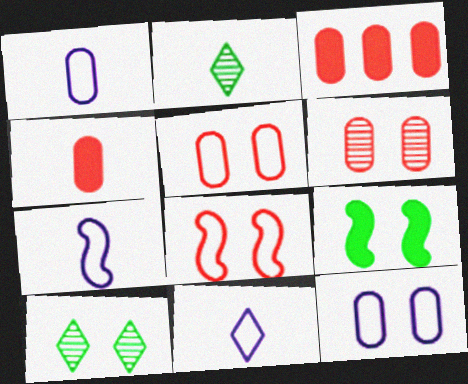[[1, 7, 11], 
[2, 4, 7], 
[3, 7, 10]]